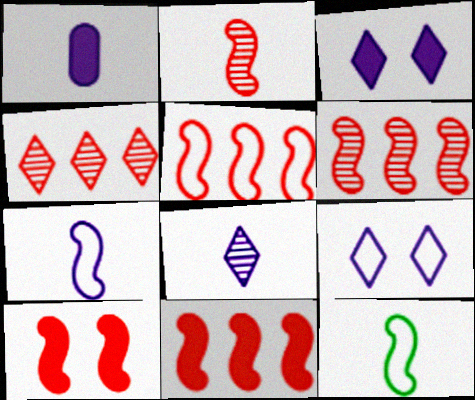[[1, 7, 8], 
[2, 5, 10], 
[5, 6, 11]]